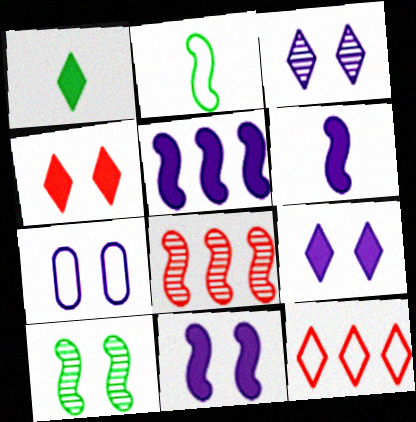[[1, 3, 12], 
[1, 7, 8], 
[2, 7, 12], 
[2, 8, 11], 
[3, 7, 11], 
[4, 7, 10], 
[5, 6, 11]]